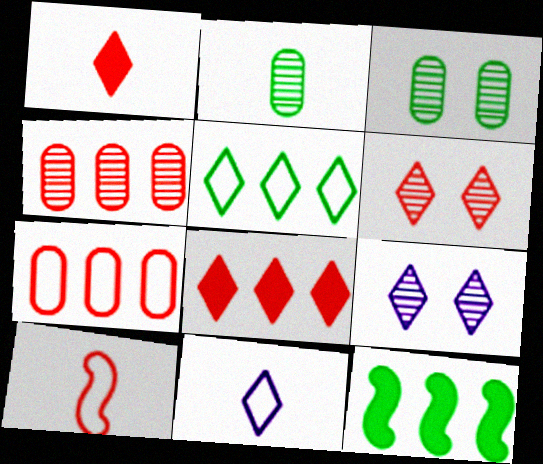[[1, 5, 9]]